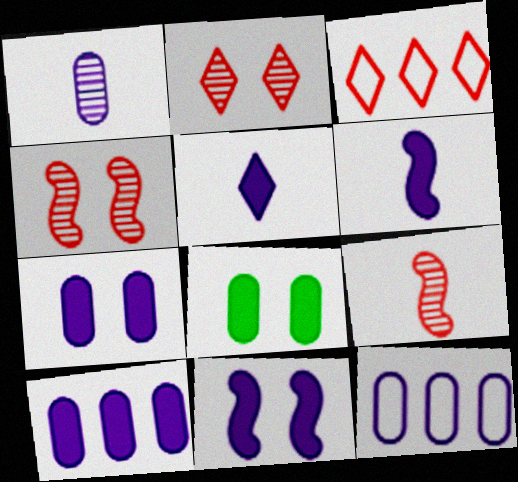[[1, 7, 12], 
[5, 10, 11]]